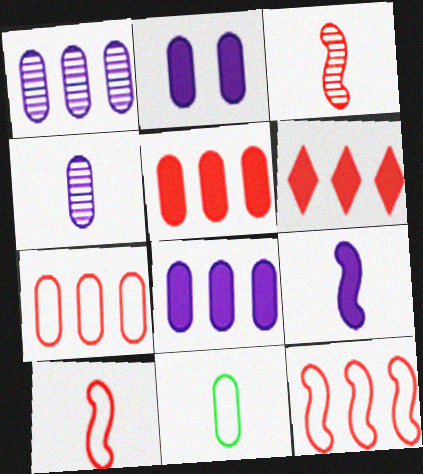[]